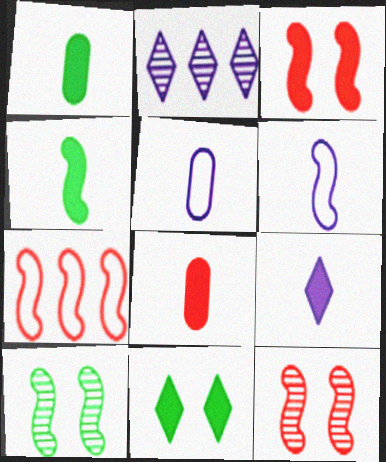[[4, 8, 9]]